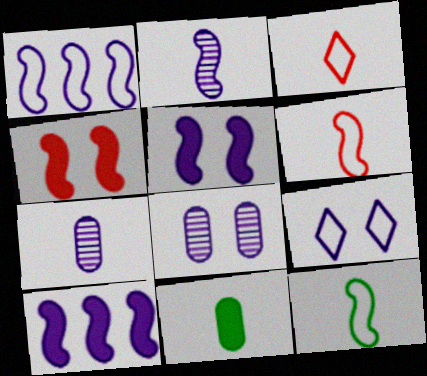[[1, 2, 5], 
[2, 3, 11], 
[5, 8, 9], 
[7, 9, 10]]